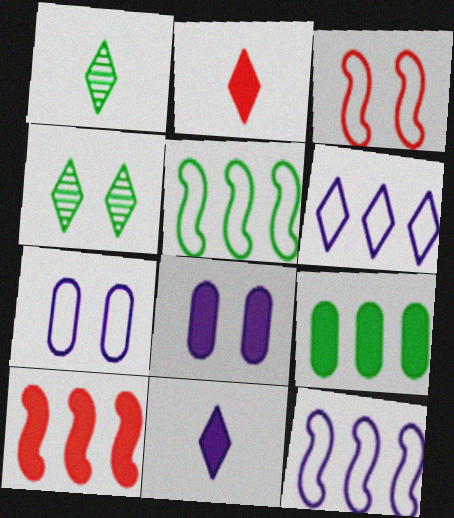[[1, 7, 10], 
[2, 4, 6], 
[3, 4, 8]]